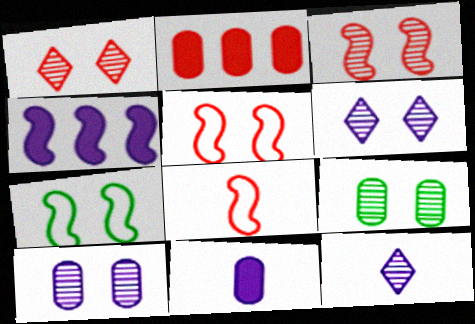[[1, 2, 8], 
[2, 7, 12], 
[3, 6, 9]]